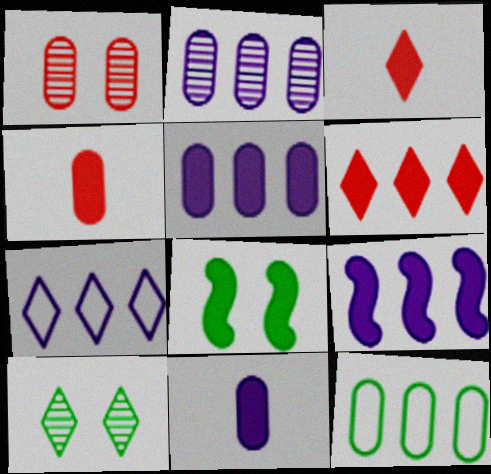[[1, 11, 12], 
[2, 7, 9], 
[3, 5, 8], 
[3, 7, 10], 
[6, 8, 11]]